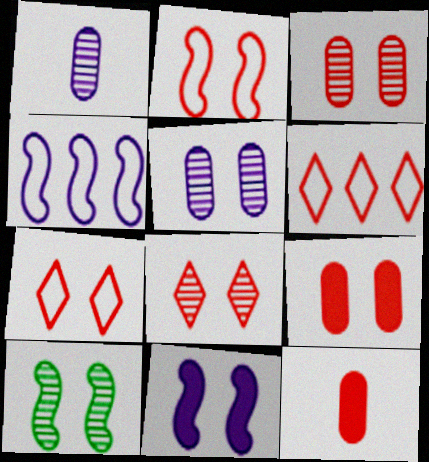[[2, 8, 9], 
[2, 10, 11], 
[5, 8, 10]]